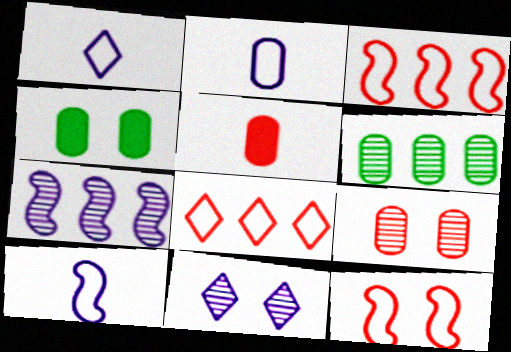[[1, 2, 10], 
[4, 11, 12]]